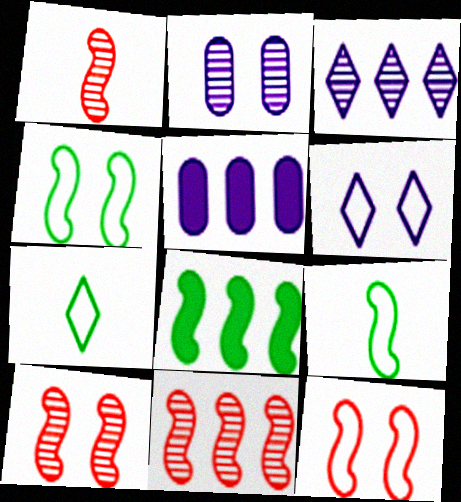[[1, 10, 11], 
[5, 7, 10]]